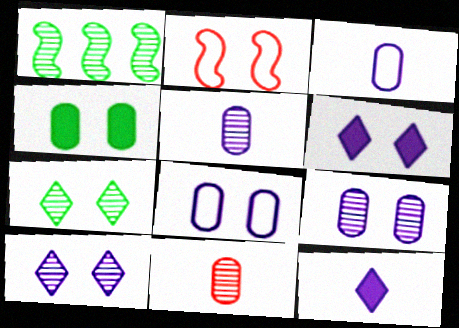[[1, 10, 11], 
[2, 4, 10]]